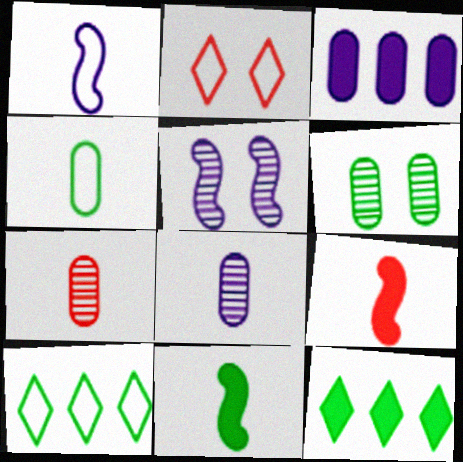[[6, 10, 11]]